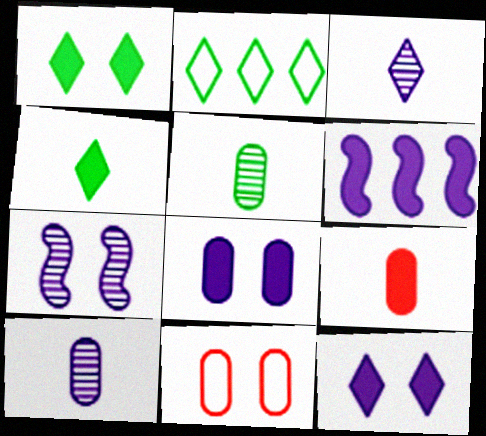[[1, 6, 9], 
[1, 7, 11], 
[2, 7, 9]]